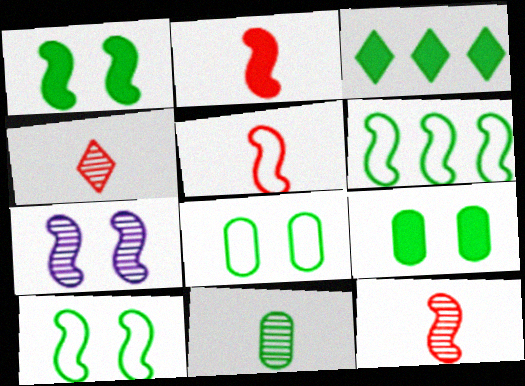[[2, 5, 12], 
[2, 6, 7], 
[3, 10, 11]]